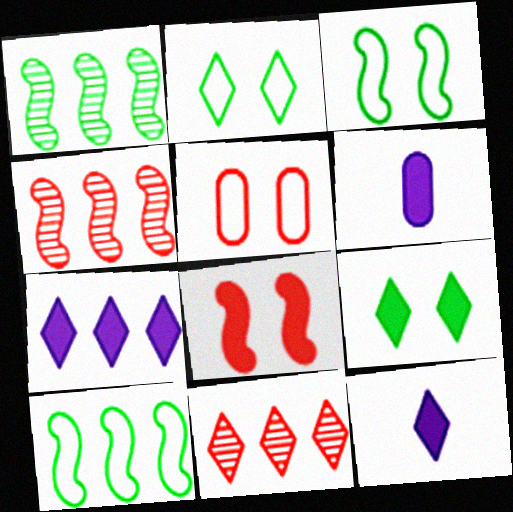[[1, 5, 12], 
[2, 4, 6], 
[2, 11, 12], 
[3, 6, 11]]